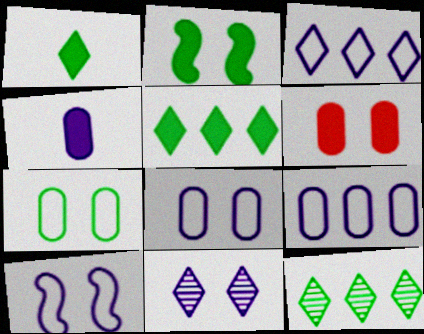[]